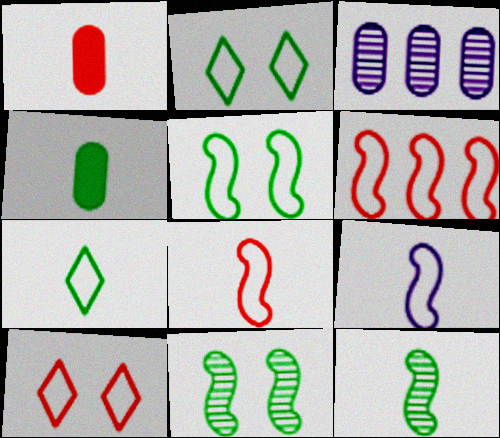[[4, 7, 12], 
[5, 6, 9]]